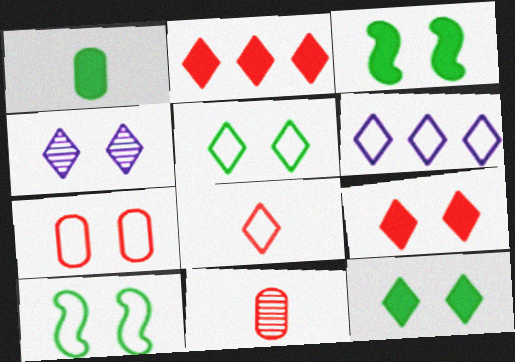[[3, 4, 7], 
[3, 6, 11], 
[4, 5, 9], 
[5, 6, 8]]